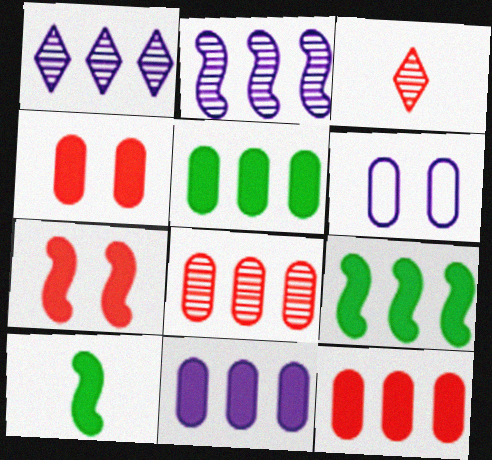[[3, 6, 9], 
[5, 11, 12]]